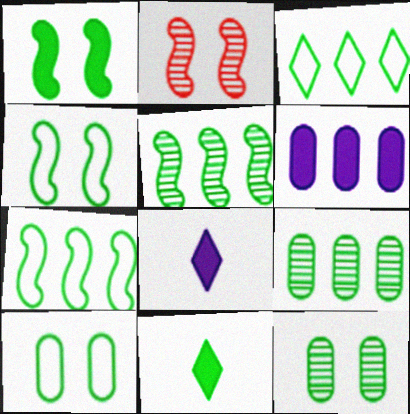[[4, 9, 11], 
[5, 10, 11], 
[7, 11, 12]]